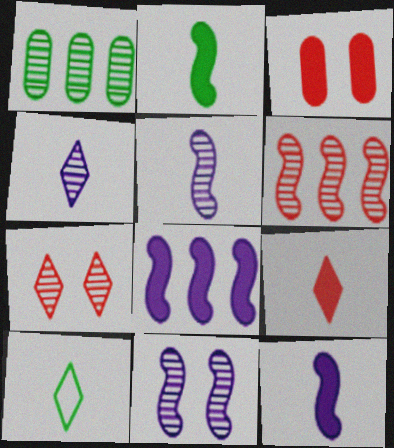[[1, 5, 7], 
[4, 9, 10]]